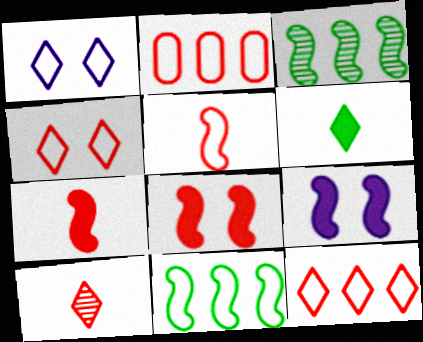[[2, 4, 5], 
[2, 8, 10], 
[3, 5, 9]]